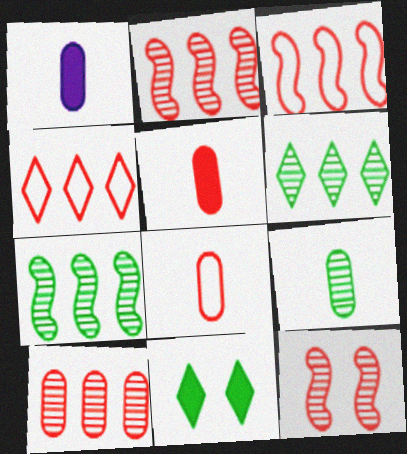[[1, 8, 9], 
[4, 5, 12]]